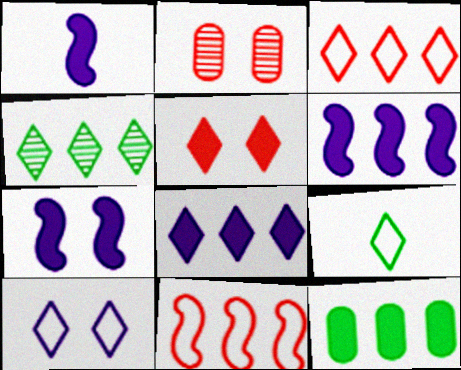[[1, 5, 12], 
[1, 6, 7], 
[2, 6, 9], 
[3, 4, 8], 
[3, 9, 10]]